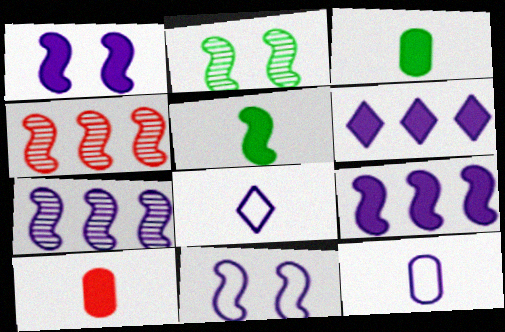[[4, 5, 11]]